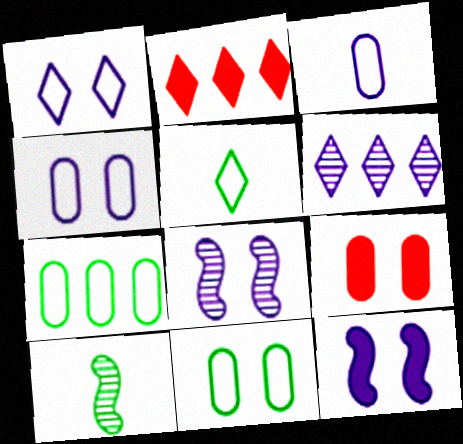[[2, 4, 10], 
[3, 6, 12]]